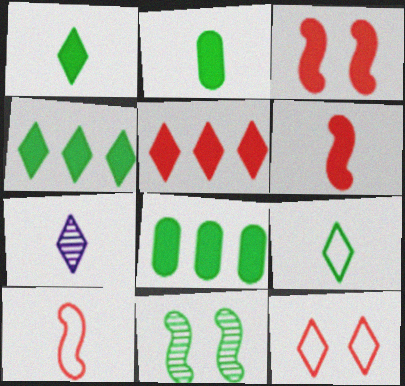[[2, 7, 10], 
[4, 7, 12], 
[8, 9, 11]]